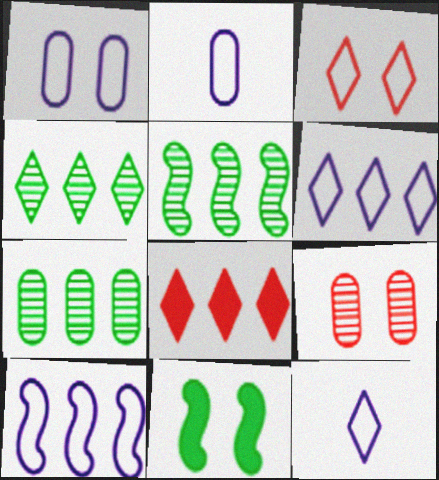[[1, 10, 12], 
[4, 5, 7], 
[4, 6, 8], 
[7, 8, 10]]